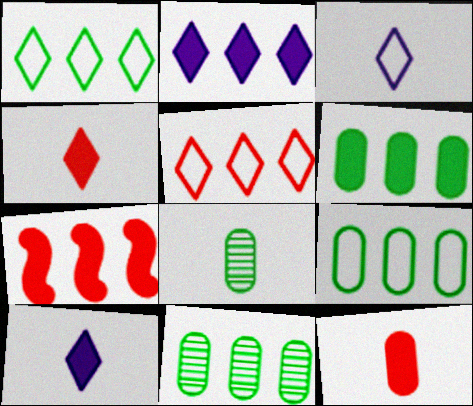[[2, 6, 7], 
[6, 9, 11]]